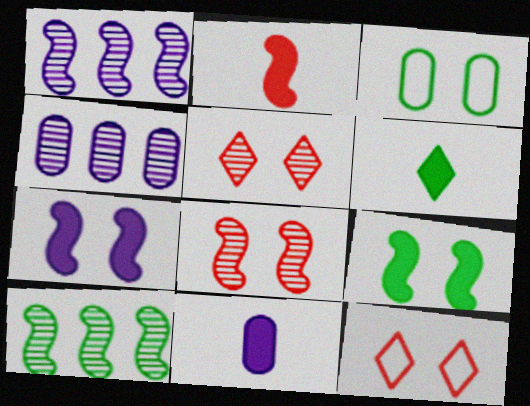[[2, 6, 11], 
[3, 5, 7], 
[3, 6, 10], 
[10, 11, 12]]